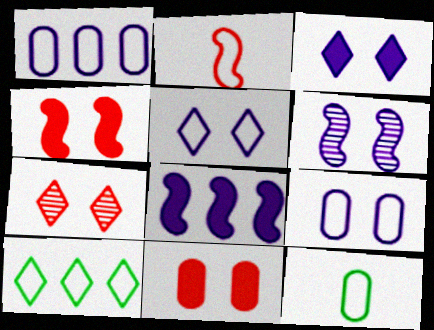[[2, 9, 10], 
[3, 6, 9], 
[7, 8, 12]]